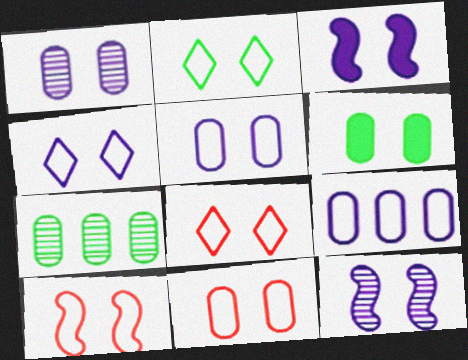[[1, 3, 4], 
[1, 6, 11], 
[2, 4, 8], 
[2, 5, 10], 
[6, 8, 12], 
[8, 10, 11]]